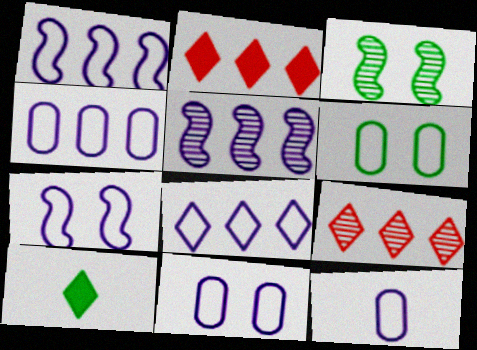[[1, 4, 8], 
[2, 3, 12], 
[4, 11, 12], 
[7, 8, 12]]